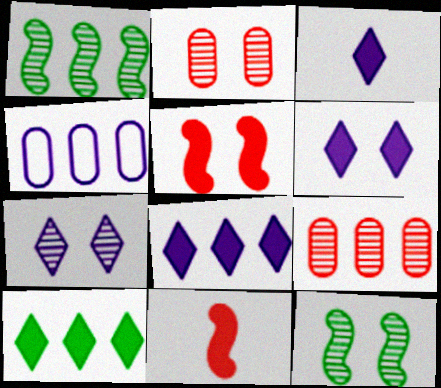[[2, 7, 12], 
[3, 6, 8]]